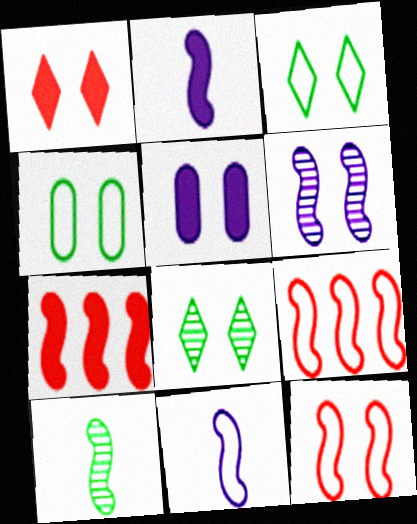[[1, 4, 6], 
[5, 8, 12]]